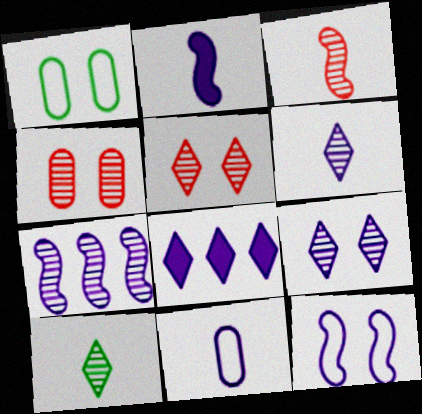[[1, 3, 8], 
[2, 6, 11], 
[2, 7, 12], 
[4, 7, 10]]